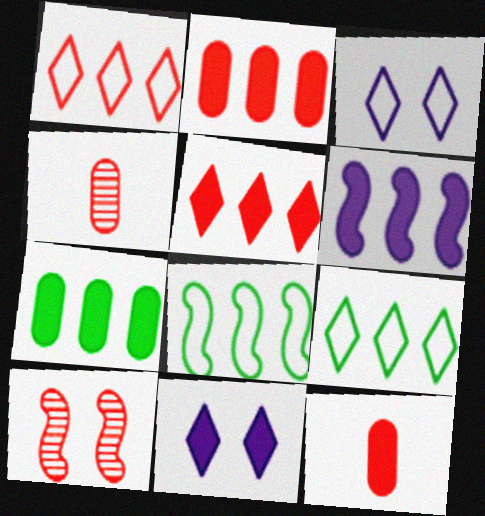[[1, 10, 12], 
[4, 8, 11], 
[5, 6, 7]]